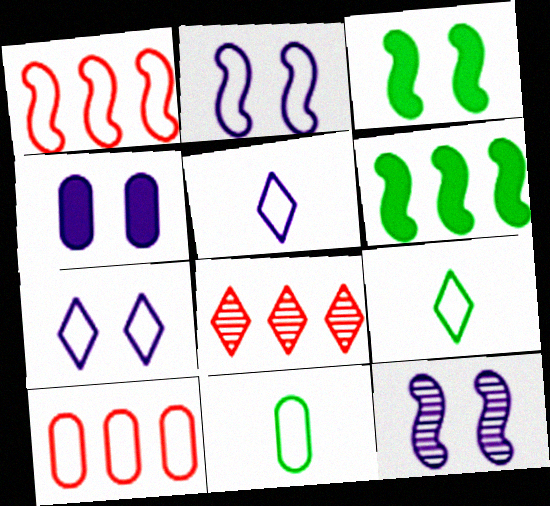[[1, 7, 11], 
[2, 9, 10], 
[4, 7, 12]]